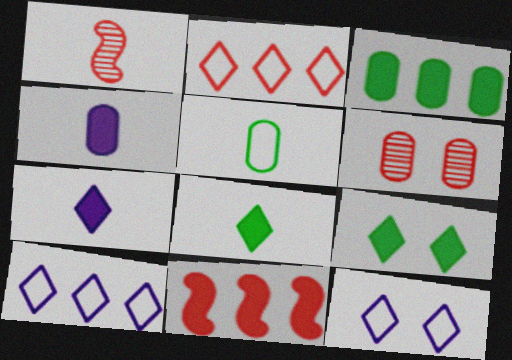[[1, 3, 12], 
[1, 5, 7], 
[4, 9, 11]]